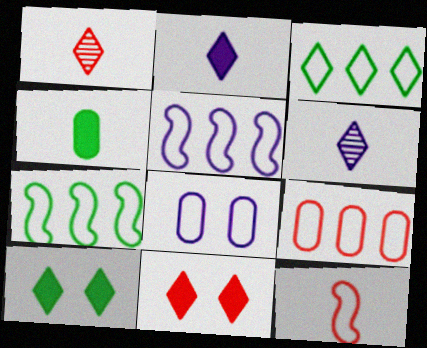[[3, 5, 9], 
[3, 6, 11], 
[3, 8, 12], 
[4, 6, 12]]